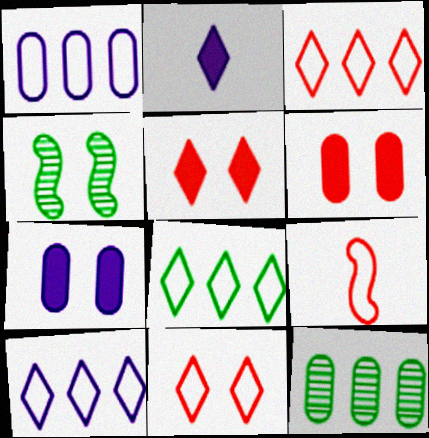[[3, 8, 10], 
[4, 7, 11]]